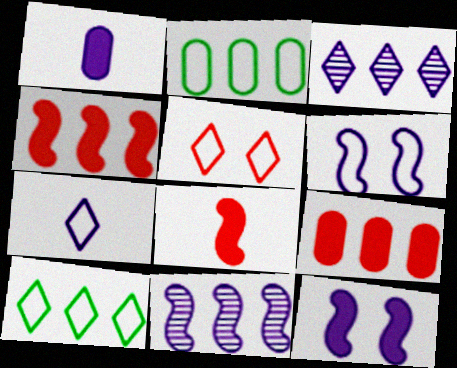[[1, 3, 6], 
[2, 3, 4], 
[5, 7, 10], 
[9, 10, 11]]